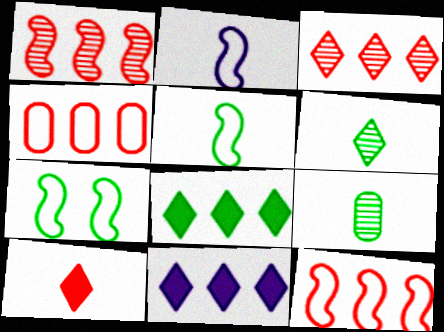[[2, 7, 12], 
[2, 9, 10], 
[7, 8, 9]]